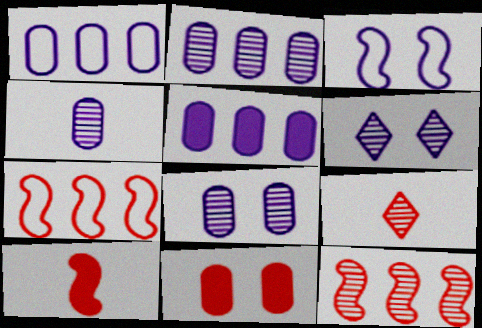[[1, 2, 5], 
[2, 4, 8], 
[7, 9, 11]]